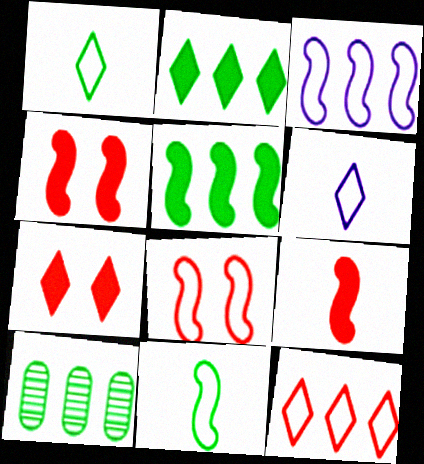[[3, 8, 11], 
[4, 6, 10]]